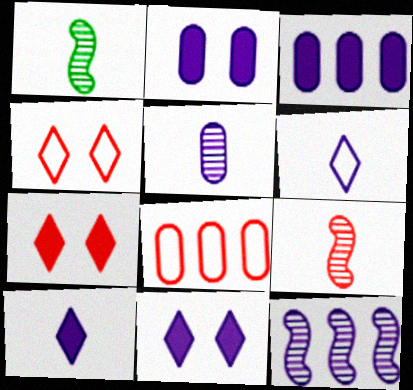[[1, 3, 4], 
[1, 8, 11], 
[2, 6, 12], 
[7, 8, 9]]